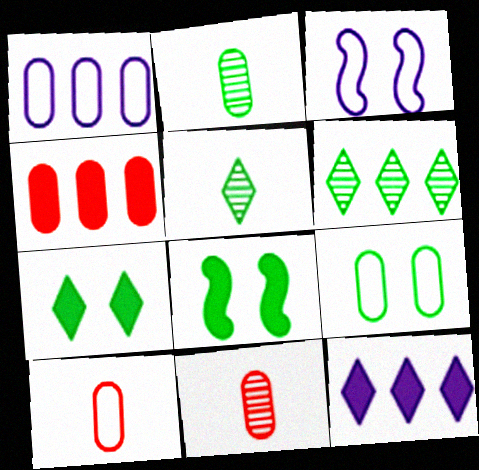[[1, 9, 10], 
[3, 4, 5]]